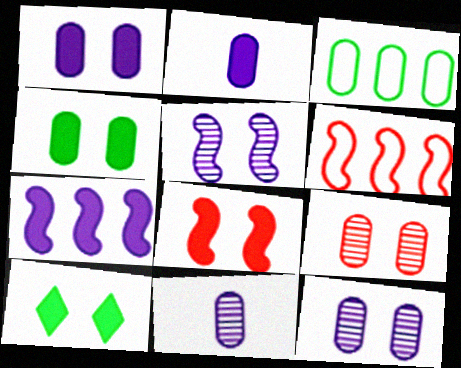[[1, 8, 10], 
[2, 3, 9], 
[6, 10, 11]]